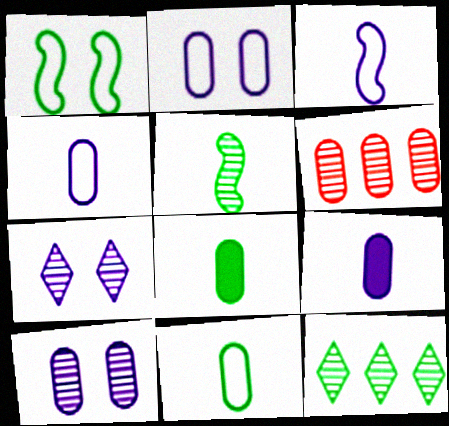[[1, 8, 12], 
[2, 6, 8], 
[5, 6, 7]]